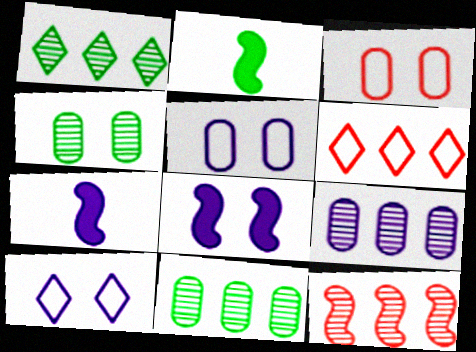[[1, 3, 7], 
[1, 9, 12], 
[4, 6, 7], 
[7, 9, 10]]